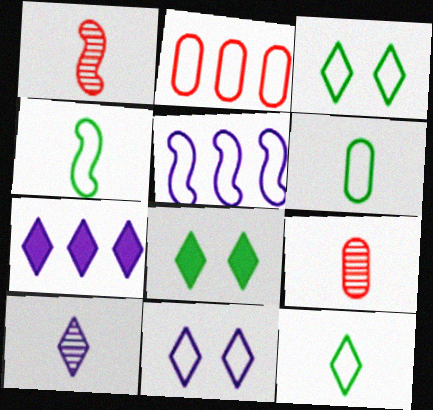[[2, 4, 11], 
[4, 6, 12], 
[5, 8, 9], 
[7, 10, 11]]